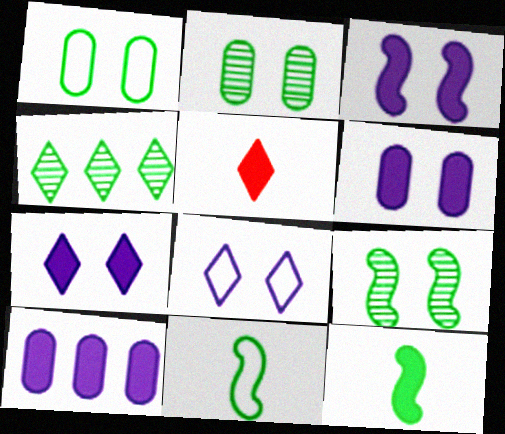[[1, 4, 12], 
[3, 6, 7], 
[4, 5, 8]]